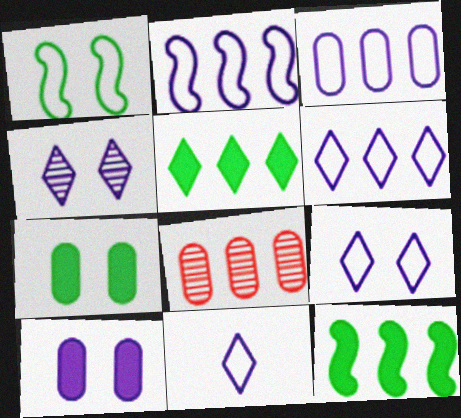[[2, 3, 6], 
[2, 5, 8], 
[6, 8, 12], 
[6, 9, 11]]